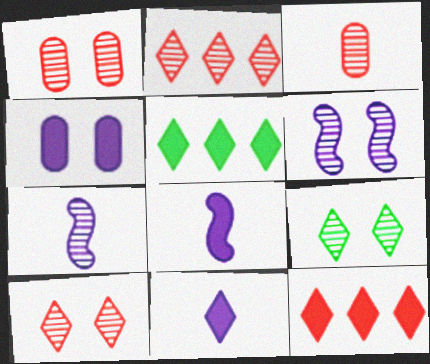[[1, 6, 9]]